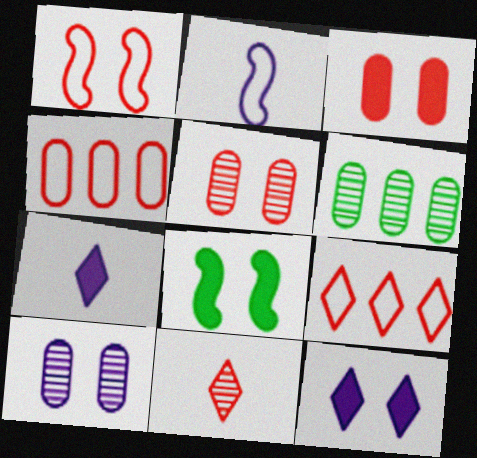[[1, 6, 7], 
[3, 8, 12]]